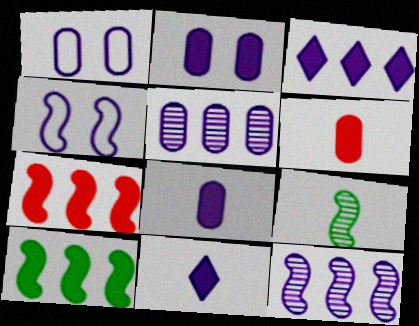[[1, 5, 8], 
[1, 11, 12], 
[4, 5, 11], 
[4, 7, 9]]